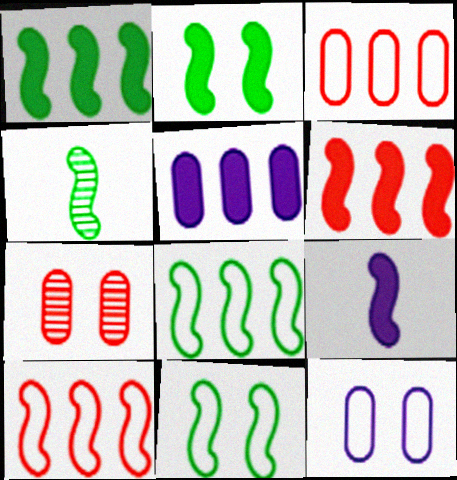[[1, 4, 11], 
[2, 4, 8], 
[2, 6, 9]]